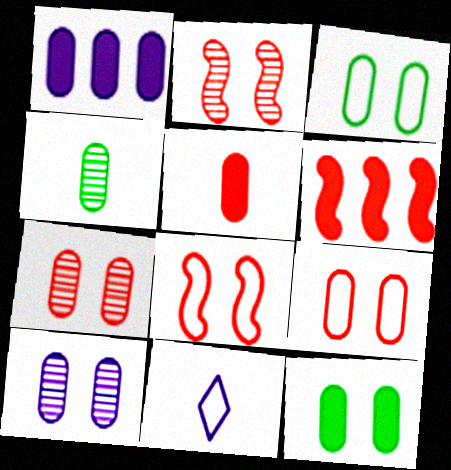[[1, 4, 9], 
[1, 5, 12], 
[9, 10, 12]]